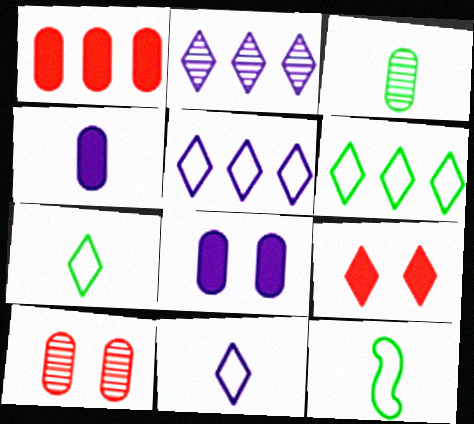[[2, 7, 9]]